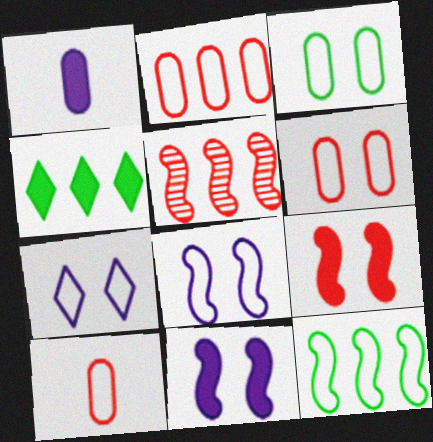[[1, 4, 9], 
[2, 6, 10], 
[7, 10, 12]]